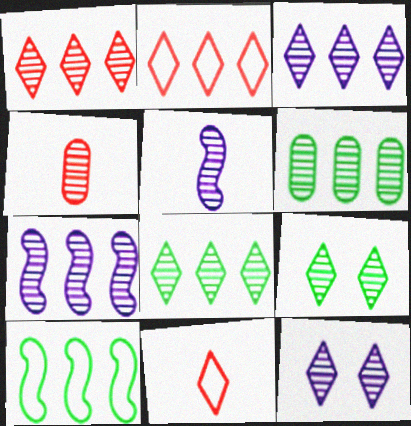[[1, 3, 8], 
[1, 6, 7], 
[4, 7, 9]]